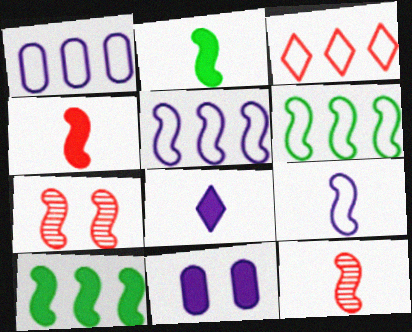[[1, 3, 6], 
[2, 5, 7], 
[2, 9, 12], 
[7, 9, 10]]